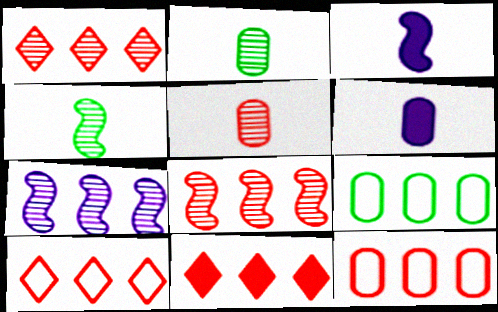[[1, 10, 11], 
[7, 9, 11], 
[8, 11, 12]]